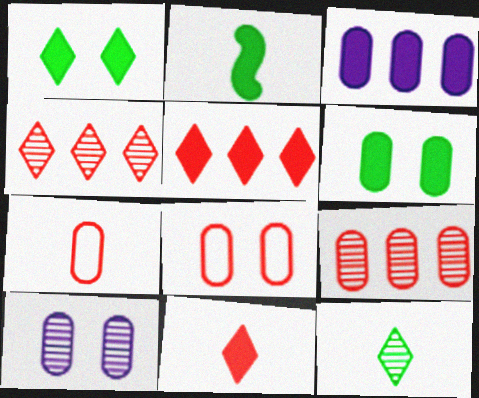[[6, 8, 10]]